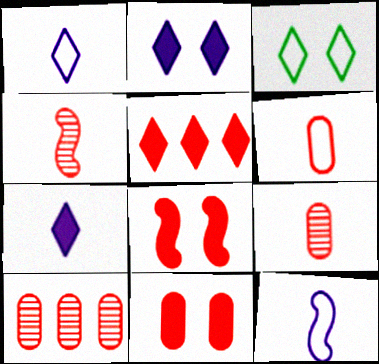[[6, 10, 11]]